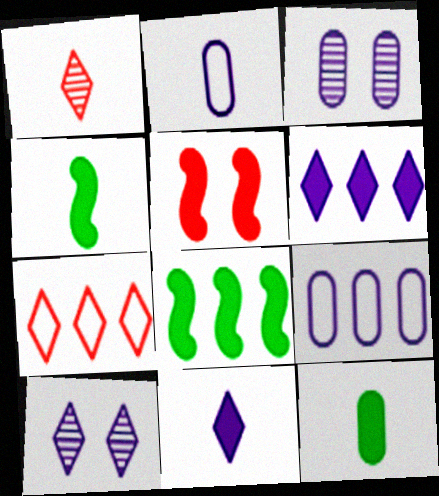[[1, 2, 4], 
[3, 4, 7], 
[5, 6, 12]]